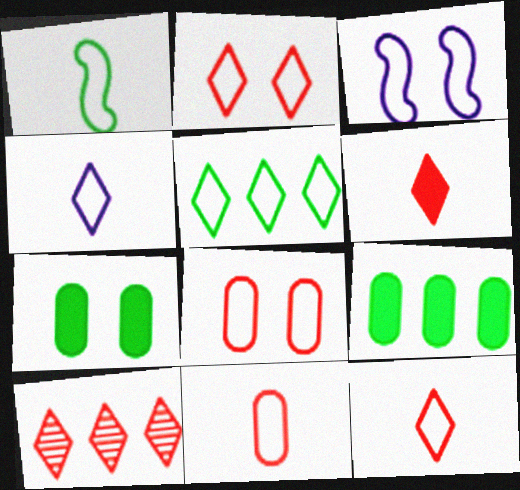[[1, 4, 11], 
[2, 4, 5], 
[2, 6, 10], 
[3, 5, 11]]